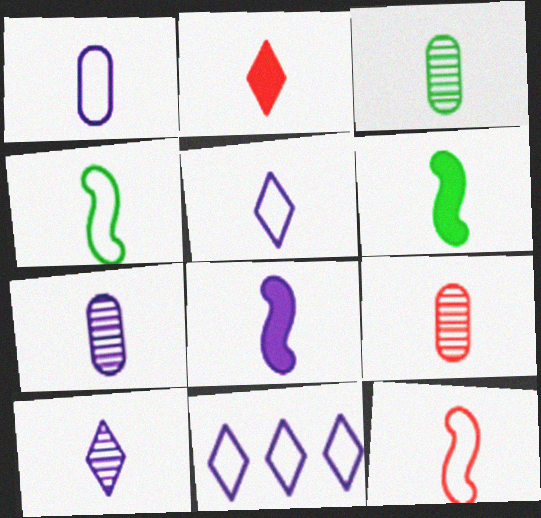[[1, 8, 10], 
[2, 4, 7], 
[2, 9, 12], 
[3, 7, 9], 
[5, 6, 9], 
[5, 7, 8]]